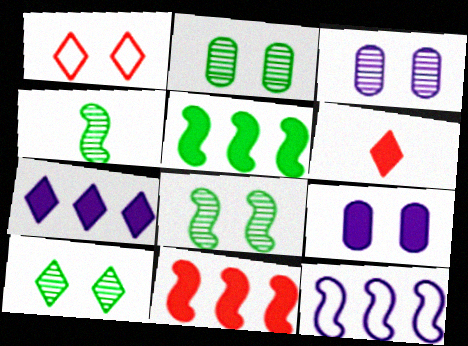[[1, 8, 9], 
[2, 6, 12], 
[2, 8, 10], 
[5, 6, 9]]